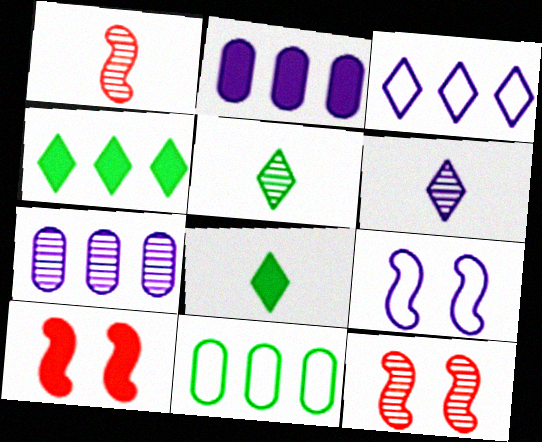[[2, 6, 9], 
[2, 8, 10], 
[5, 7, 12], 
[6, 10, 11]]